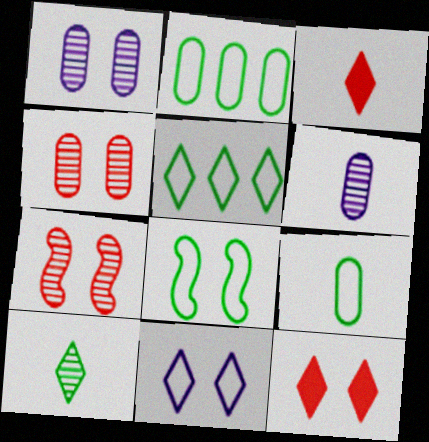[[1, 8, 12], 
[5, 8, 9]]